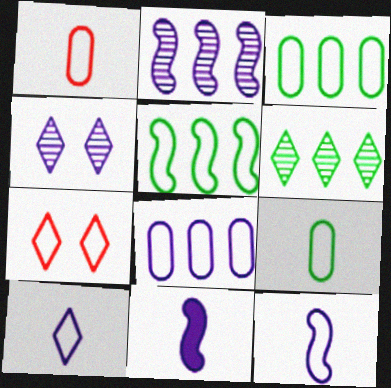[[3, 7, 12], 
[4, 8, 11]]